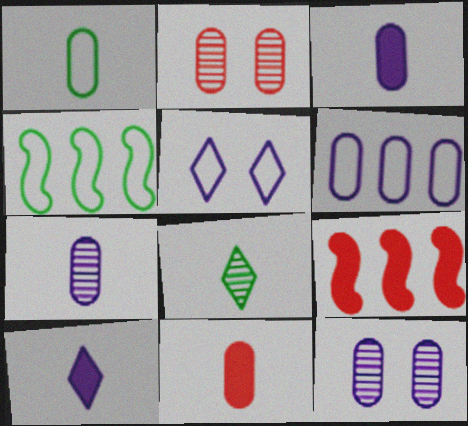[[1, 7, 11], 
[2, 4, 10], 
[3, 6, 12]]